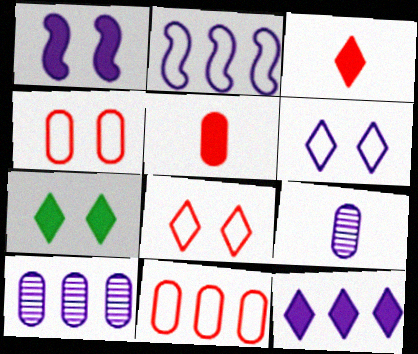[[2, 10, 12], 
[3, 7, 12]]